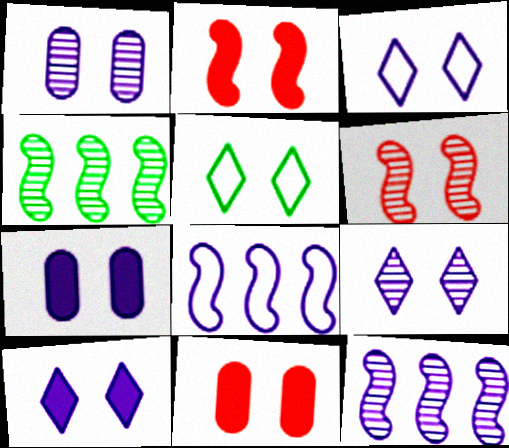[[1, 2, 5], 
[3, 9, 10], 
[5, 6, 7]]